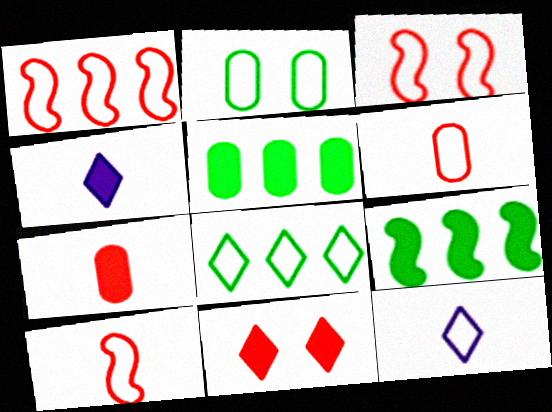[[1, 2, 12], 
[1, 3, 10]]